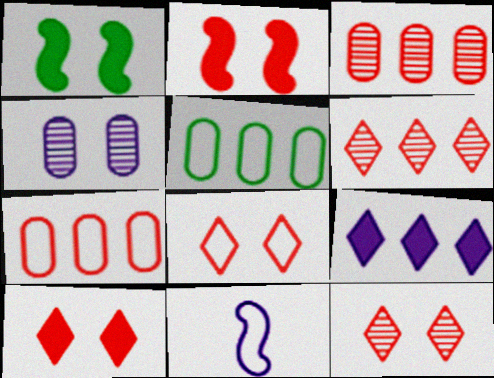[[1, 4, 8], 
[4, 9, 11], 
[5, 8, 11], 
[8, 10, 12]]